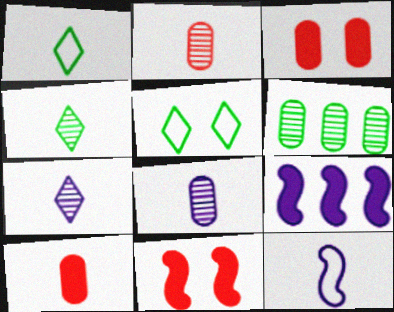[[2, 5, 9], 
[4, 10, 12]]